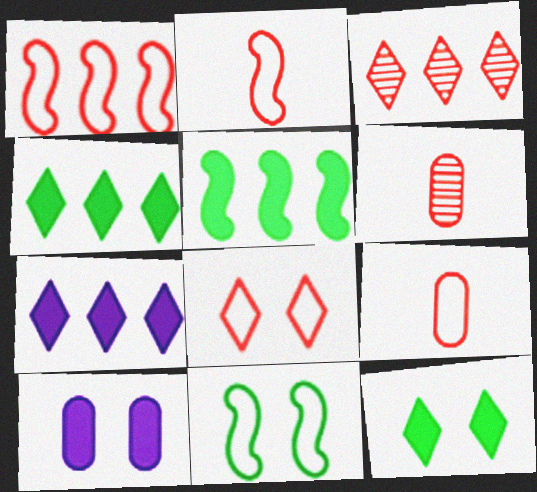[[1, 8, 9], 
[6, 7, 11]]